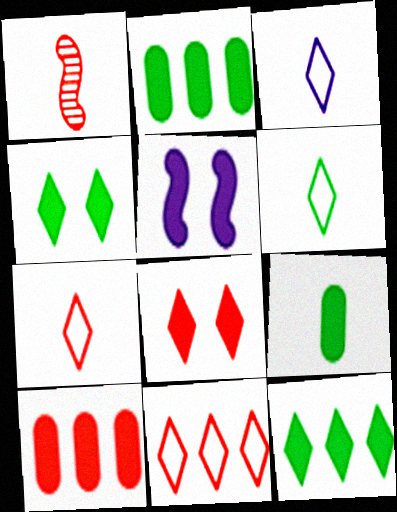[[1, 3, 9], 
[3, 6, 7]]